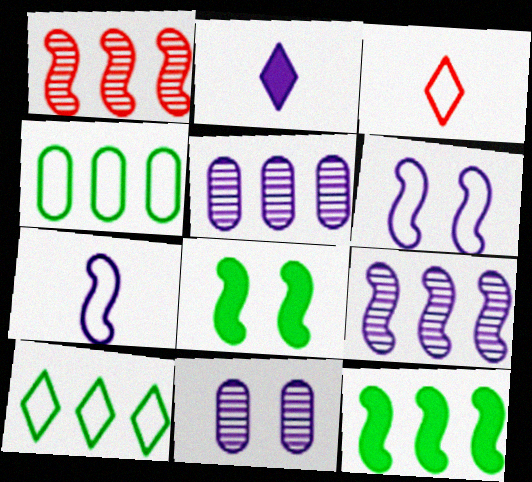[[1, 7, 8], 
[2, 5, 6], 
[3, 4, 6], 
[3, 5, 8], 
[3, 11, 12]]